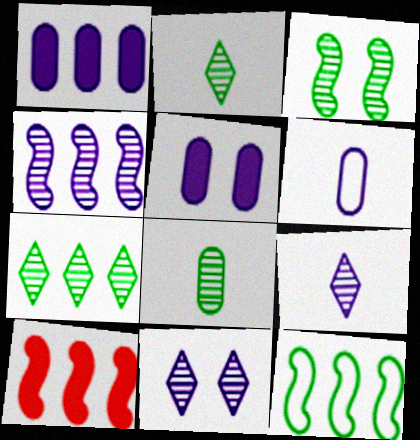[[3, 7, 8], 
[4, 10, 12]]